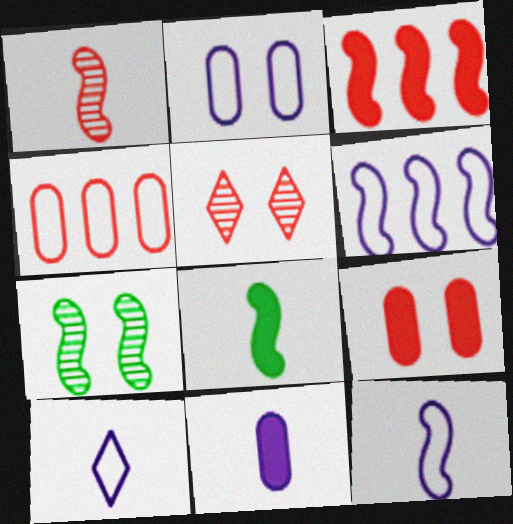[[1, 8, 12], 
[2, 6, 10], 
[3, 7, 12]]